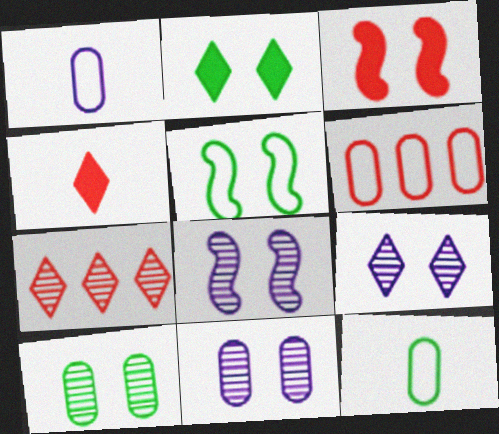[[2, 5, 10], 
[3, 5, 8], 
[8, 9, 11]]